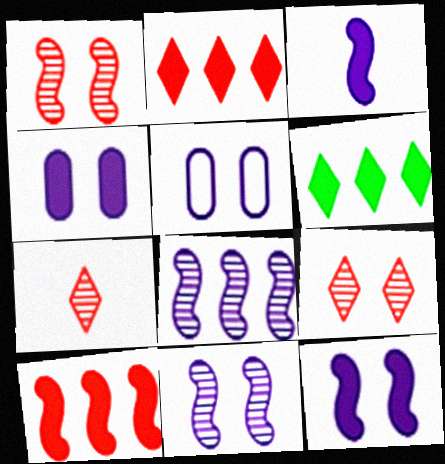[]